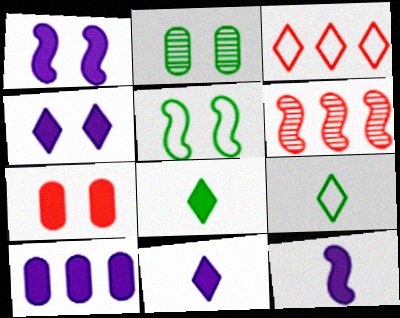[[1, 10, 11], 
[2, 3, 12], 
[4, 10, 12], 
[5, 6, 12]]